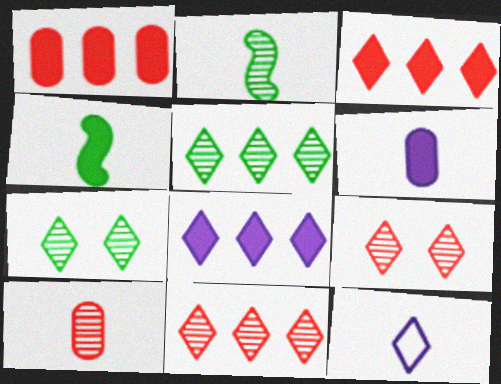[[3, 7, 12], 
[4, 10, 12]]